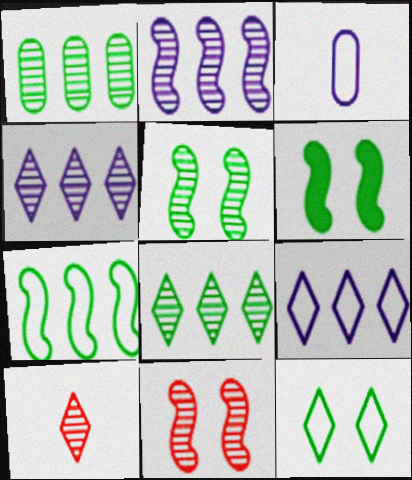[]